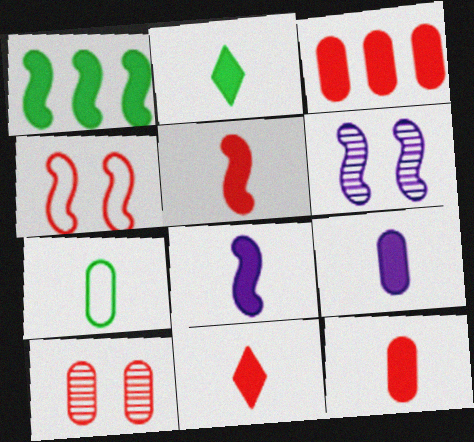[[2, 5, 9], 
[2, 8, 12], 
[5, 11, 12]]